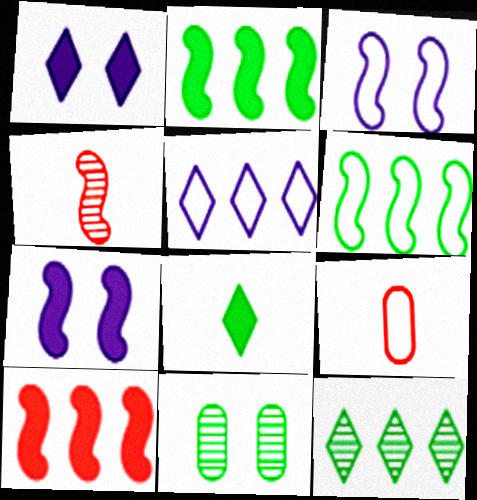[[2, 3, 4], 
[4, 6, 7], 
[6, 8, 11], 
[7, 9, 12]]